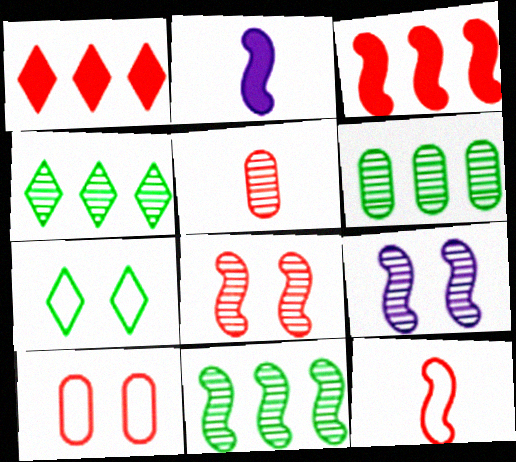[[2, 4, 10], 
[3, 8, 12], 
[4, 5, 9], 
[4, 6, 11]]